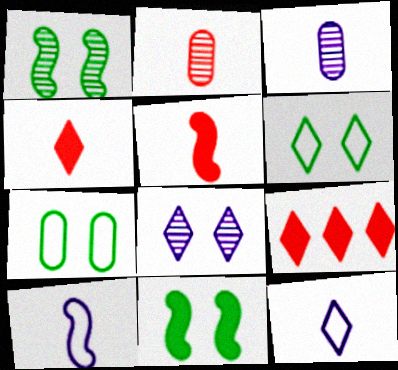[]